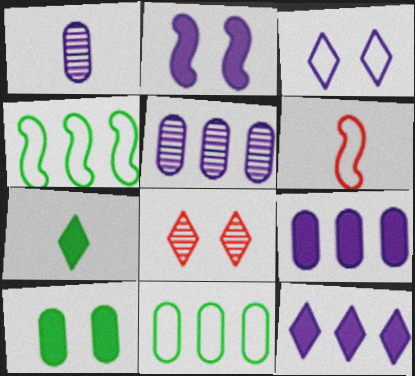[[1, 6, 7], 
[3, 6, 11]]